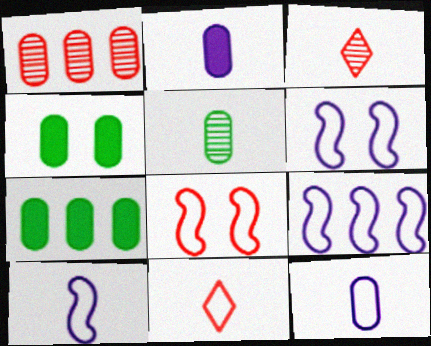[[1, 4, 12], 
[3, 4, 9], 
[3, 6, 7], 
[6, 9, 10]]